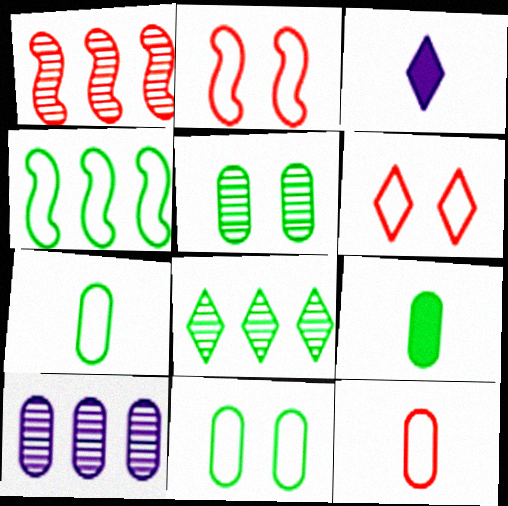[[1, 3, 11], 
[1, 8, 10], 
[3, 6, 8]]